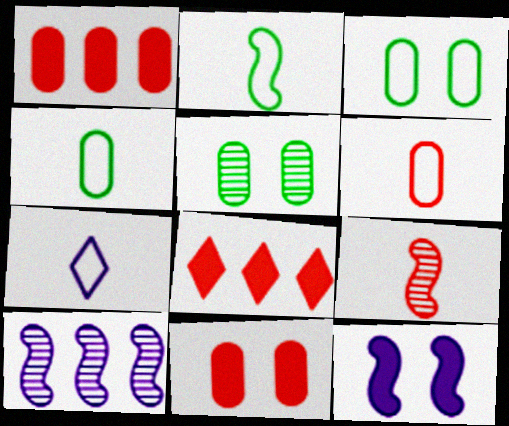[[2, 6, 7]]